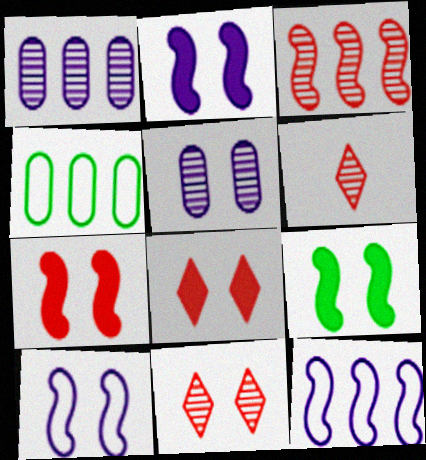[[2, 4, 6], 
[2, 7, 9]]